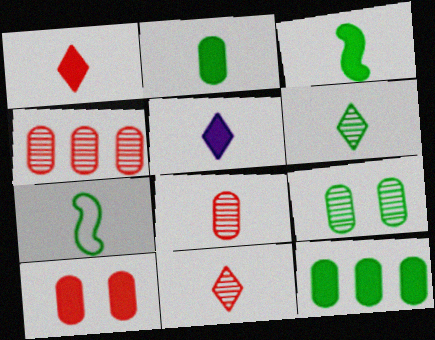[[2, 6, 7], 
[5, 7, 8]]